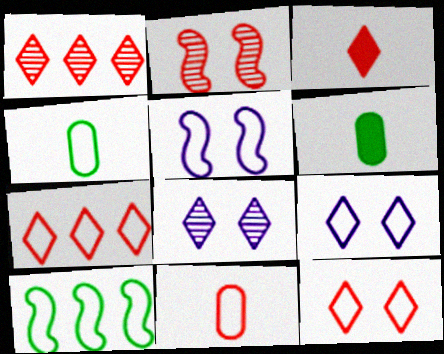[[1, 3, 12], 
[1, 5, 6], 
[4, 5, 7], 
[9, 10, 11]]